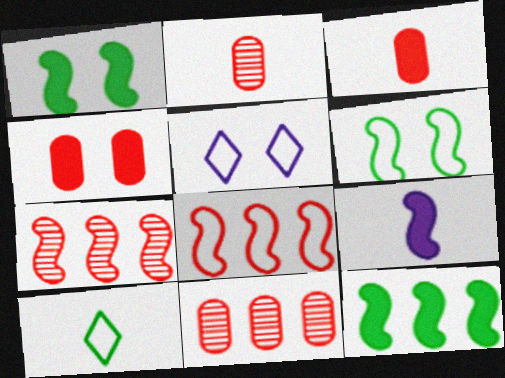[[2, 5, 12], 
[2, 9, 10], 
[6, 7, 9]]